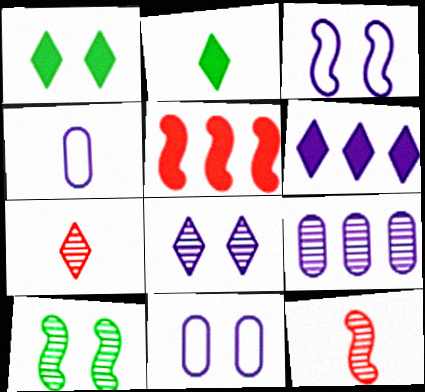[[2, 4, 12], 
[7, 9, 10]]